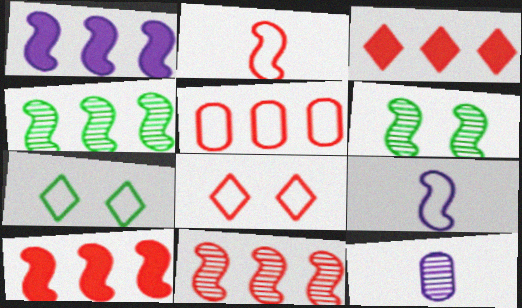[[1, 2, 6], 
[2, 5, 8], 
[3, 5, 11], 
[5, 7, 9], 
[6, 9, 10], 
[7, 10, 12]]